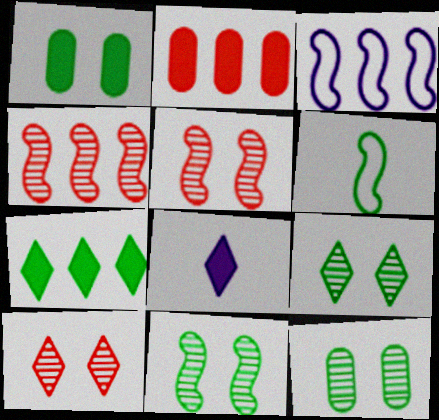[[6, 7, 12], 
[9, 11, 12]]